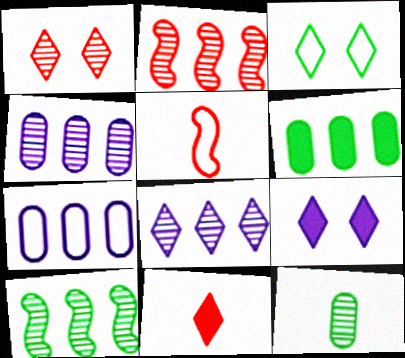[[1, 3, 9], 
[3, 5, 7], 
[3, 8, 11]]